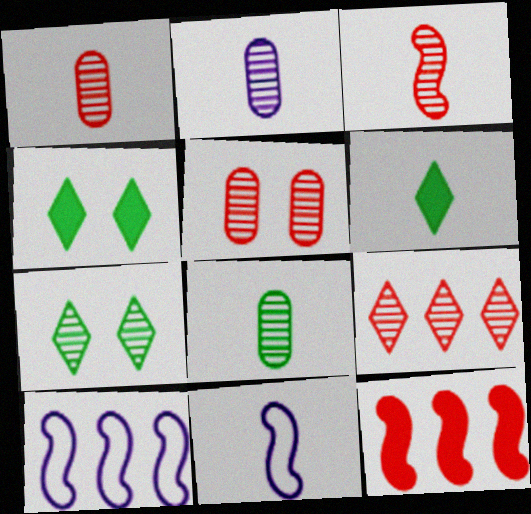[[1, 2, 8], 
[1, 4, 10], 
[1, 6, 11], 
[3, 5, 9], 
[5, 6, 10]]